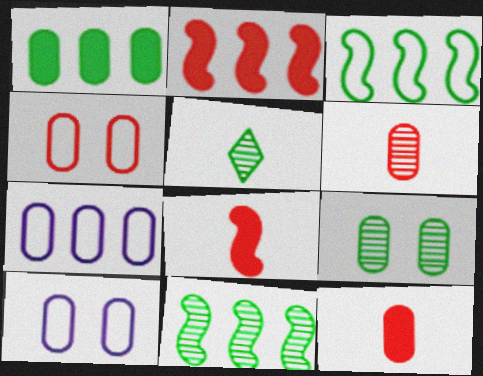[[1, 6, 10], 
[2, 5, 10], 
[5, 9, 11], 
[7, 9, 12]]